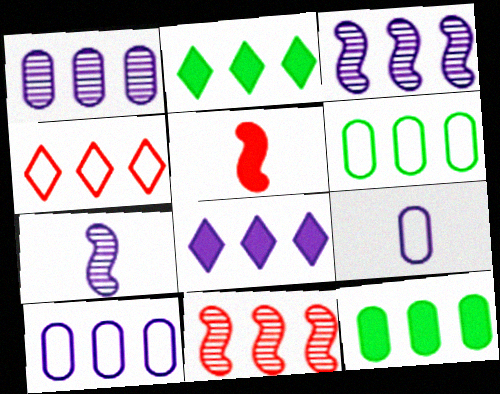[[2, 10, 11], 
[3, 4, 12], 
[3, 8, 10], 
[6, 8, 11]]